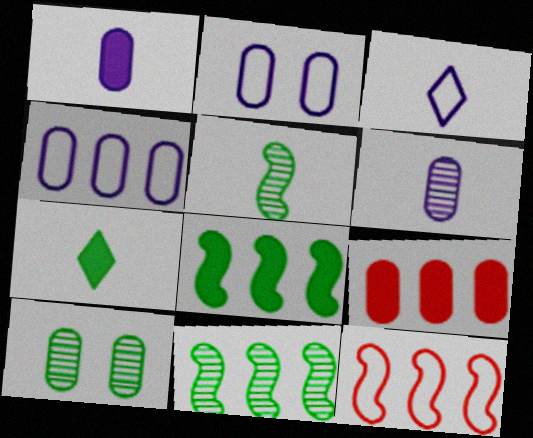[]